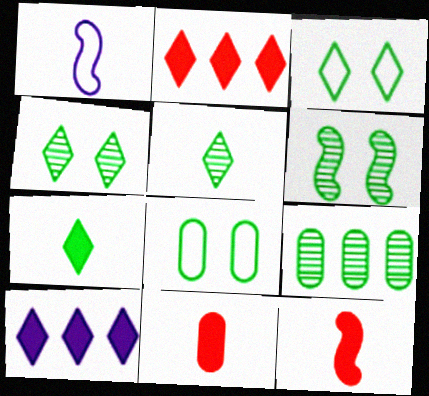[[1, 5, 11], 
[5, 6, 9]]